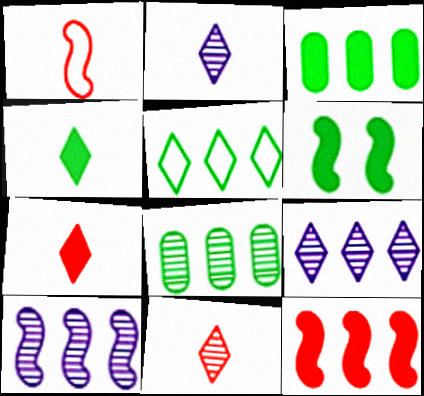[[1, 6, 10], 
[3, 4, 6]]